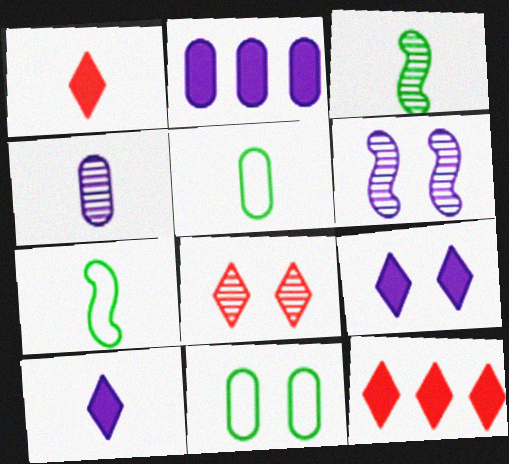[[1, 4, 7], 
[2, 7, 8], 
[5, 6, 12]]